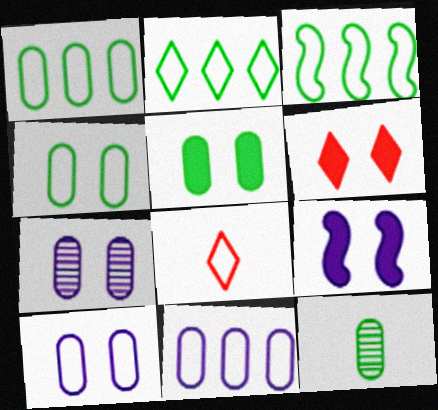[[1, 2, 3], 
[1, 5, 12], 
[3, 8, 10], 
[5, 6, 9]]